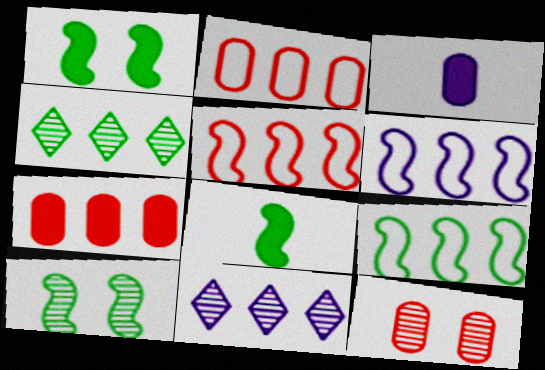[[4, 6, 7], 
[5, 6, 9], 
[7, 9, 11], 
[8, 9, 10]]